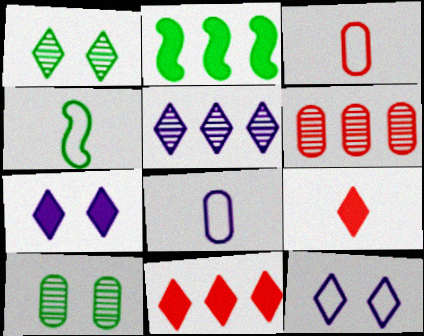[[4, 6, 7]]